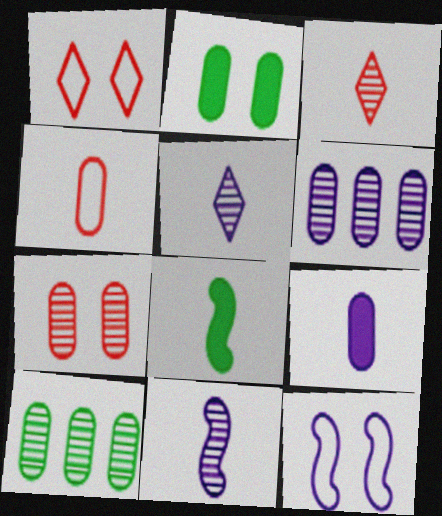[[1, 6, 8], 
[2, 4, 6], 
[4, 5, 8]]